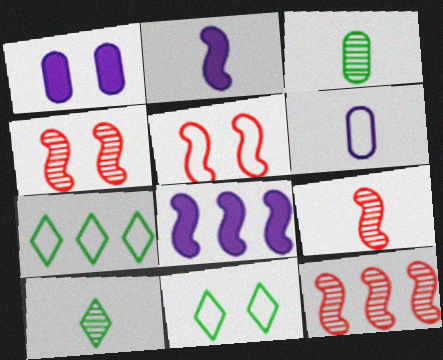[[1, 4, 11], 
[1, 7, 9], 
[4, 9, 12], 
[5, 6, 7]]